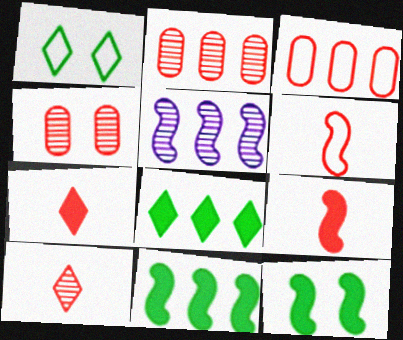[[3, 5, 8], 
[5, 6, 12]]